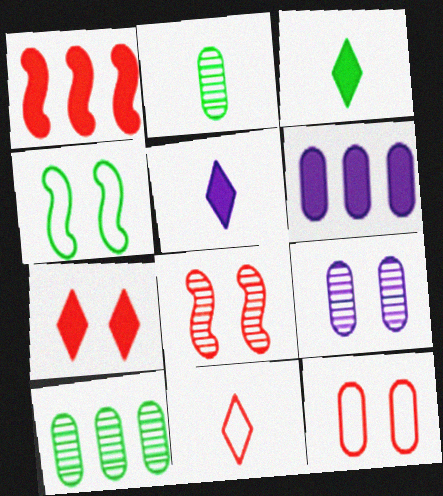[[2, 6, 12], 
[3, 4, 10], 
[4, 7, 9], 
[7, 8, 12]]